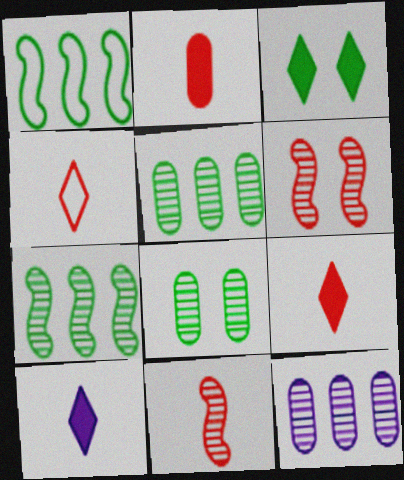[[2, 4, 11]]